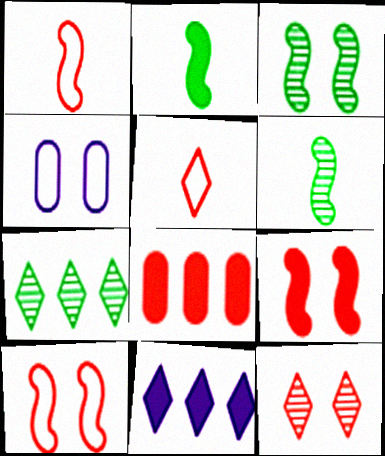[[1, 8, 12]]